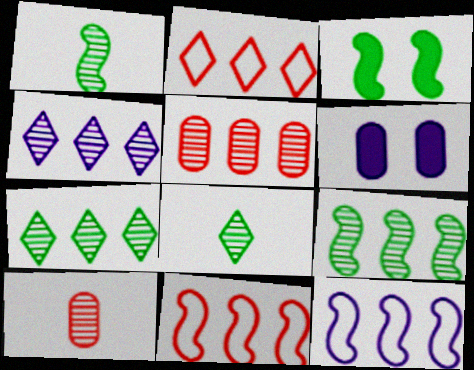[[1, 2, 6], 
[4, 5, 9], 
[6, 8, 11]]